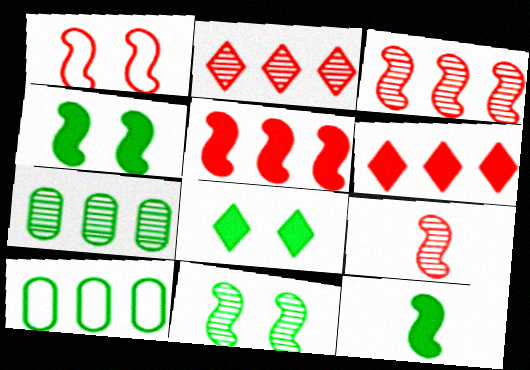[[1, 5, 9]]